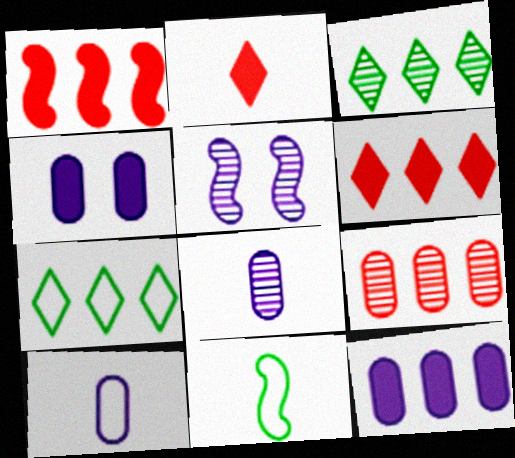[[1, 5, 11], 
[2, 8, 11]]